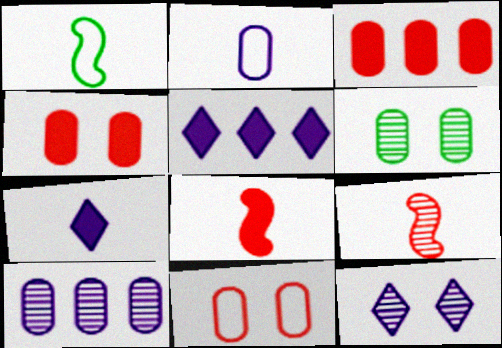[[1, 3, 12], 
[2, 3, 6]]